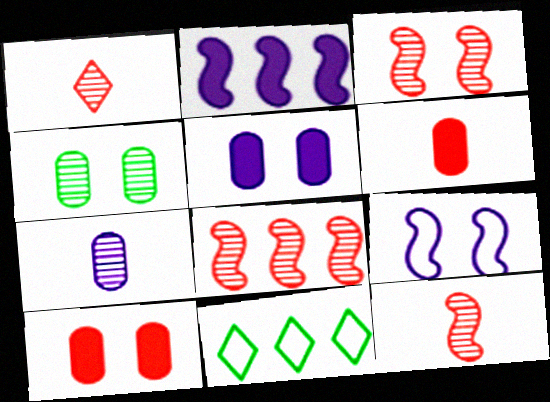[[3, 8, 12], 
[5, 11, 12]]